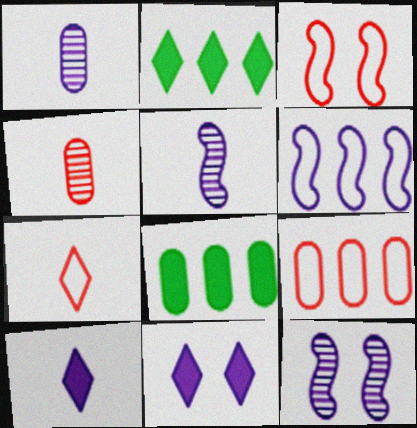[[1, 2, 3], 
[1, 6, 11], 
[3, 7, 9], 
[7, 8, 12]]